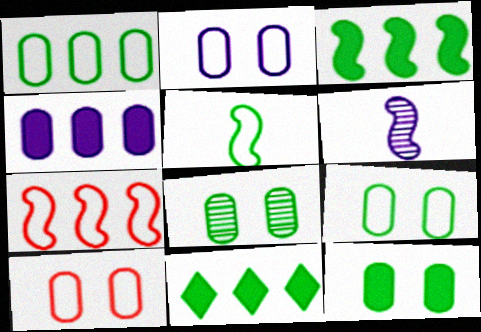[[2, 9, 10], 
[5, 8, 11], 
[6, 10, 11], 
[8, 9, 12]]